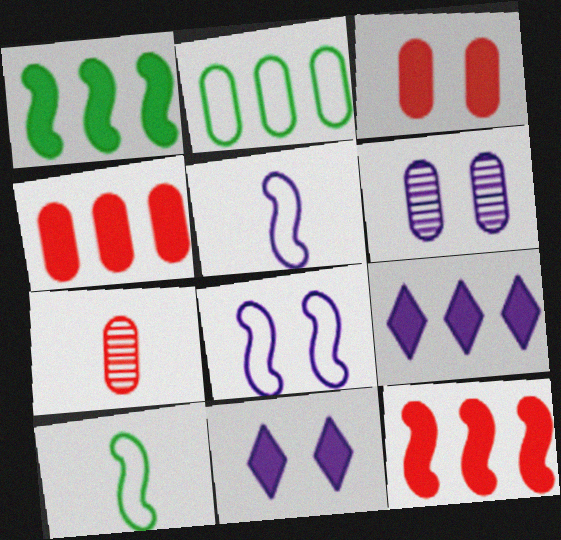[[1, 4, 9], 
[5, 6, 9], 
[6, 8, 11]]